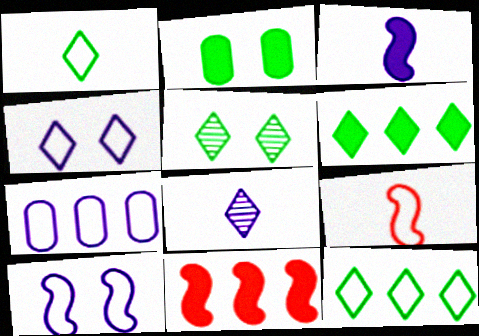[[1, 5, 6]]